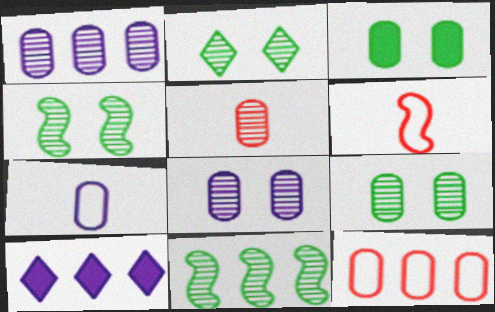[[1, 5, 9], 
[2, 4, 9], 
[6, 9, 10], 
[10, 11, 12]]